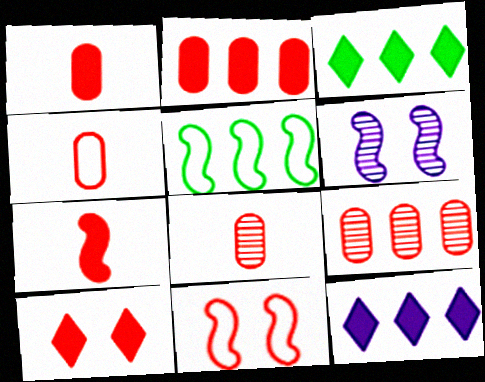[[1, 4, 8], 
[2, 7, 10], 
[3, 4, 6], 
[5, 6, 7], 
[5, 9, 12]]